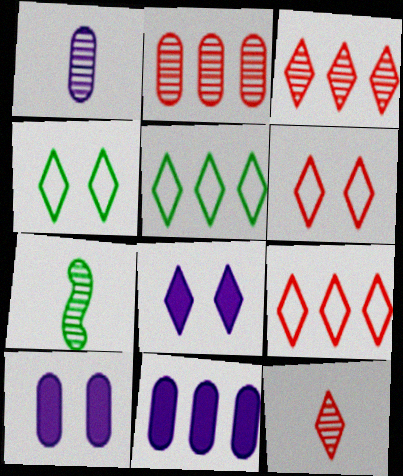[[1, 7, 12], 
[5, 8, 12], 
[6, 7, 11], 
[7, 9, 10]]